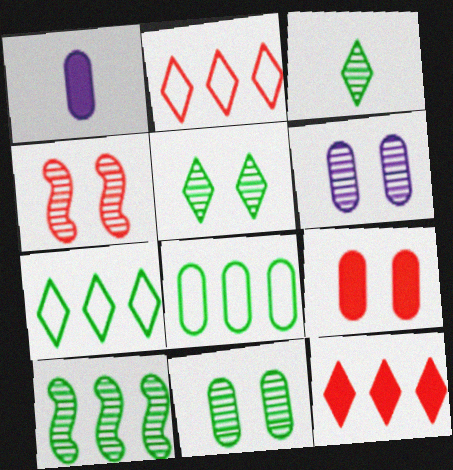[[1, 4, 7], 
[3, 10, 11], 
[4, 5, 6]]